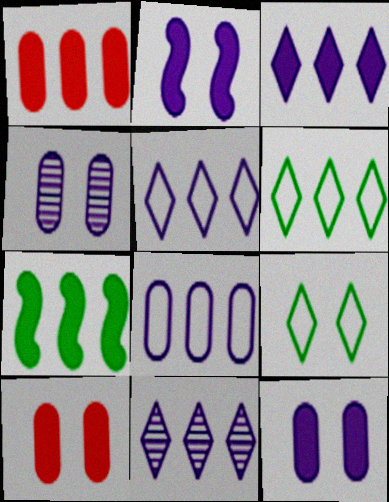[[1, 3, 7], 
[3, 5, 11]]